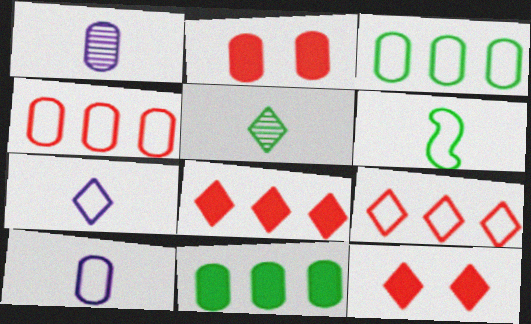[[1, 2, 3]]